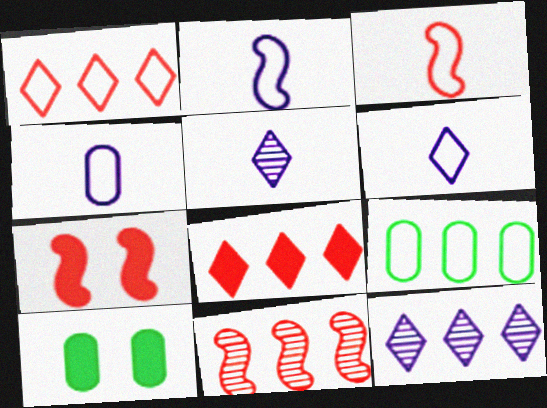[[2, 4, 6], 
[3, 7, 11], 
[3, 10, 12], 
[5, 7, 9], 
[6, 10, 11]]